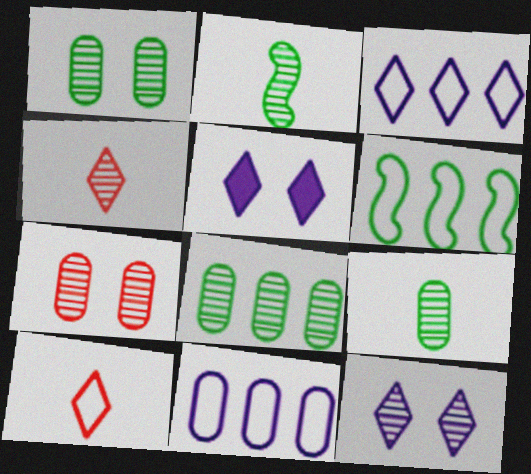[[1, 8, 9]]